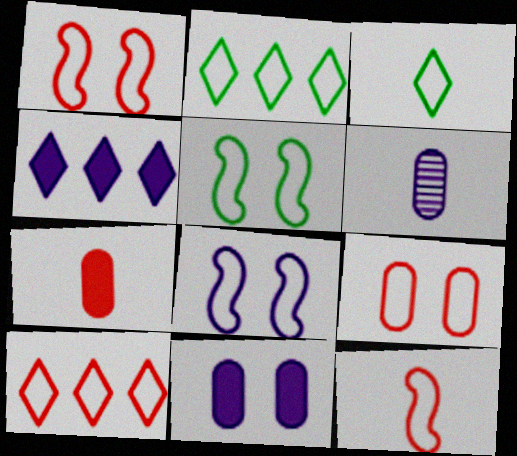[[1, 5, 8], 
[4, 6, 8], 
[9, 10, 12]]